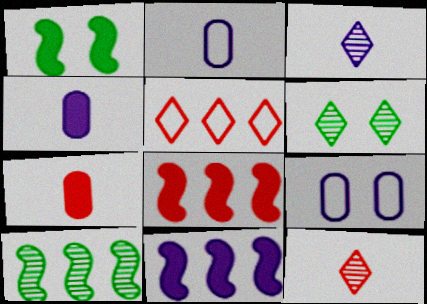[[2, 6, 8], 
[3, 9, 11]]